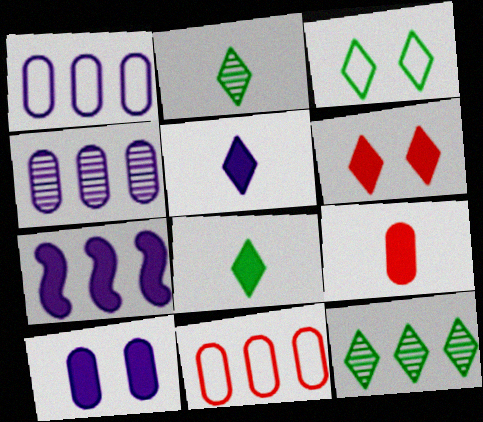[[3, 8, 12], 
[5, 7, 10], 
[7, 11, 12]]